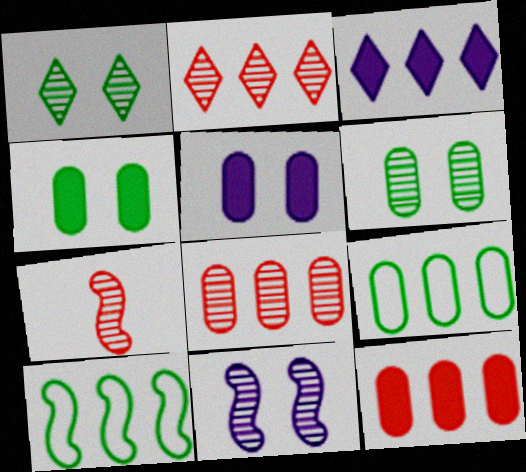[[3, 8, 10]]